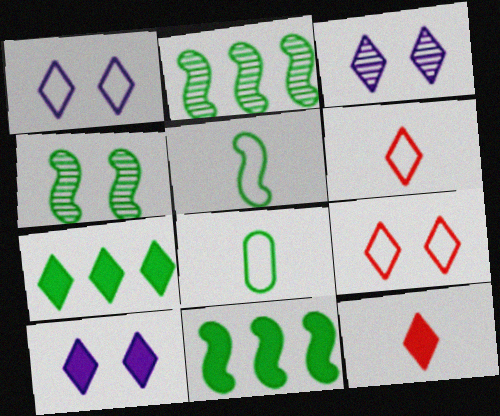[[1, 3, 10], 
[3, 6, 7], 
[4, 5, 11], 
[4, 7, 8], 
[7, 10, 12]]